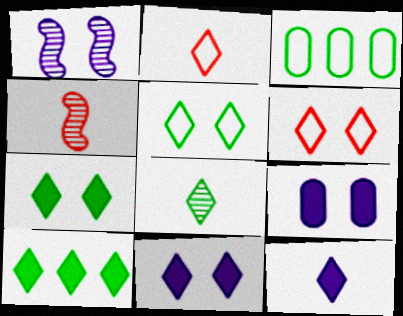[[2, 8, 12], 
[3, 4, 11], 
[5, 8, 10]]